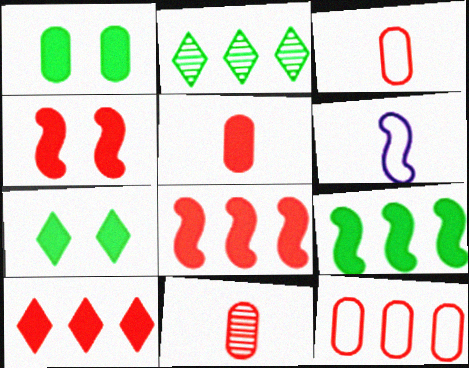[[3, 5, 11], 
[4, 5, 10]]